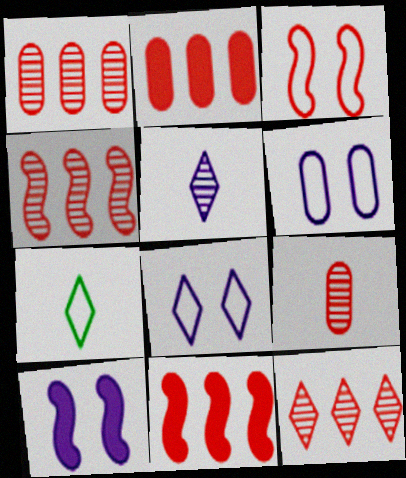[[1, 4, 12], 
[1, 7, 10]]